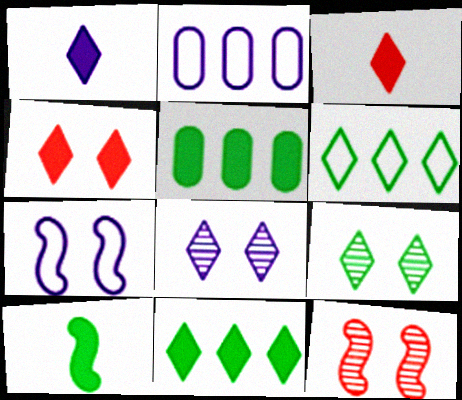[[1, 4, 11], 
[3, 6, 8]]